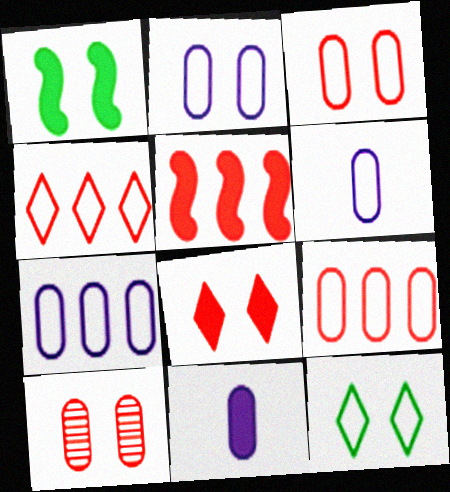[[2, 6, 7]]